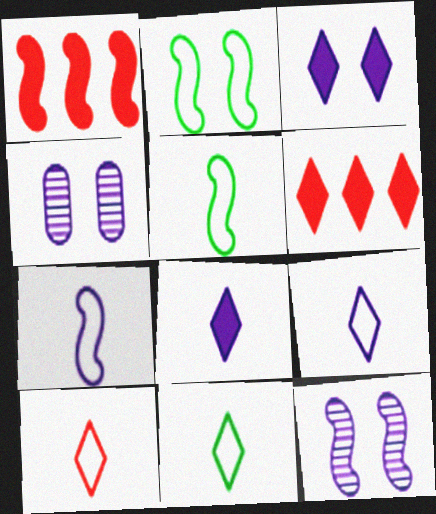[[1, 4, 11], 
[1, 5, 12], 
[4, 5, 6], 
[9, 10, 11]]